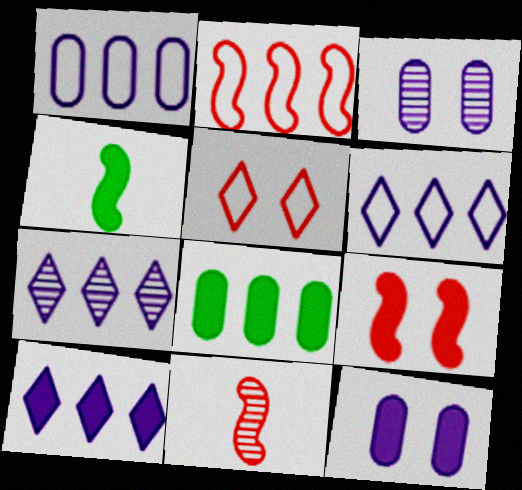[[2, 7, 8], 
[2, 9, 11], 
[6, 7, 10]]